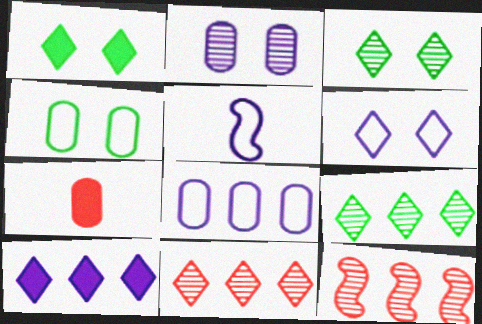[[2, 5, 10], 
[5, 6, 8]]